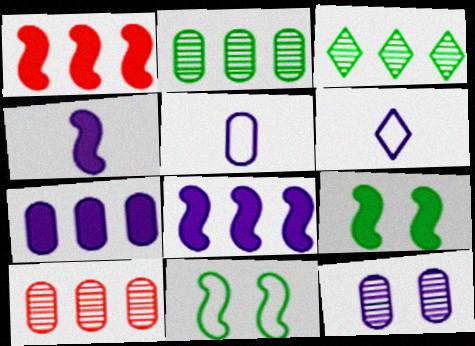[[1, 4, 9], 
[5, 7, 12], 
[6, 8, 12], 
[6, 9, 10]]